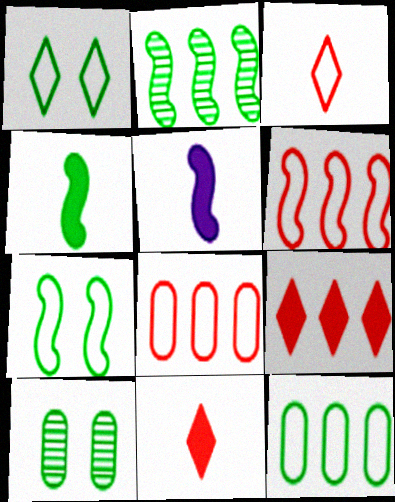[[2, 4, 7]]